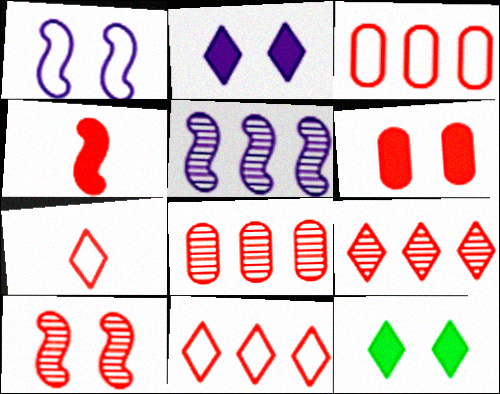[]